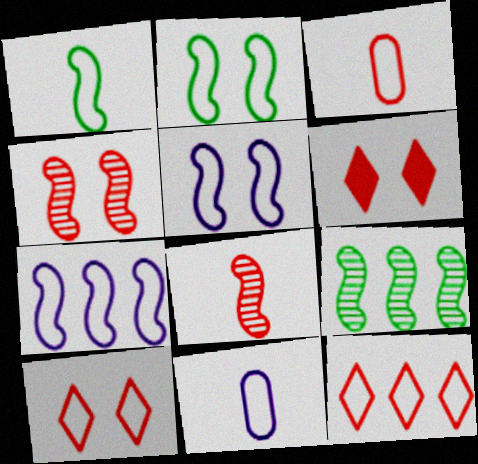[[2, 11, 12], 
[6, 9, 11]]